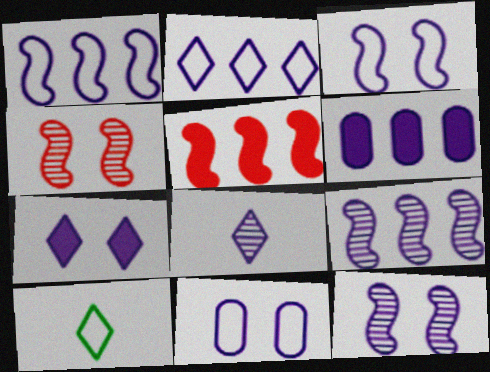[[2, 6, 9], 
[2, 7, 8], 
[3, 6, 8], 
[4, 6, 10], 
[7, 11, 12]]